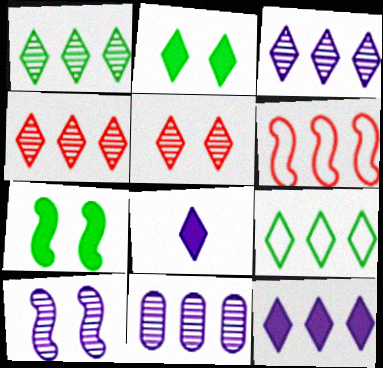[[1, 3, 4], 
[4, 9, 12], 
[5, 8, 9]]